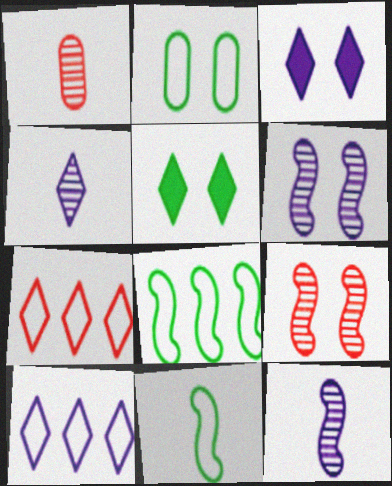[[1, 3, 8], 
[2, 3, 9], 
[3, 4, 10], 
[4, 5, 7]]